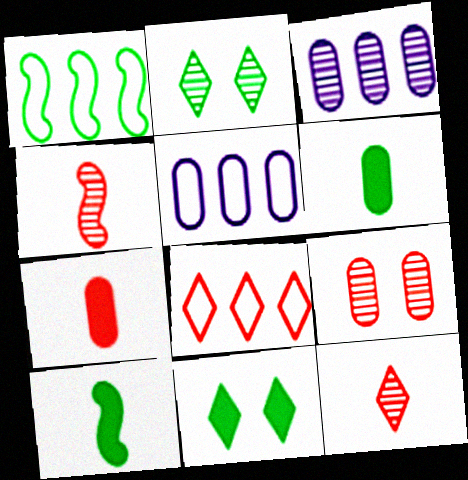[[1, 2, 6], 
[1, 5, 8], 
[2, 3, 4], 
[4, 5, 11], 
[5, 6, 9]]